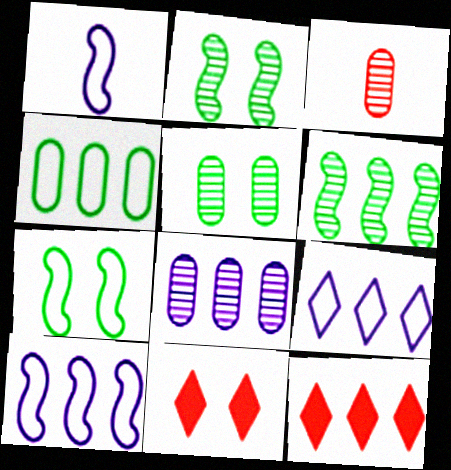[[1, 5, 12], 
[3, 5, 8]]